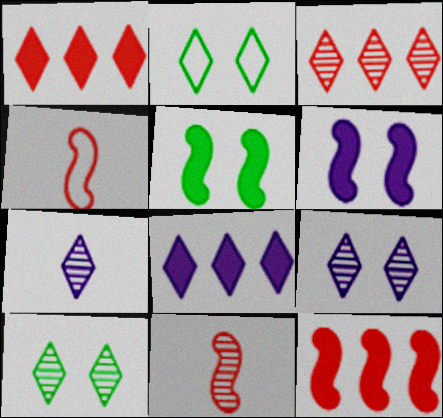[[1, 2, 7], 
[3, 7, 10]]